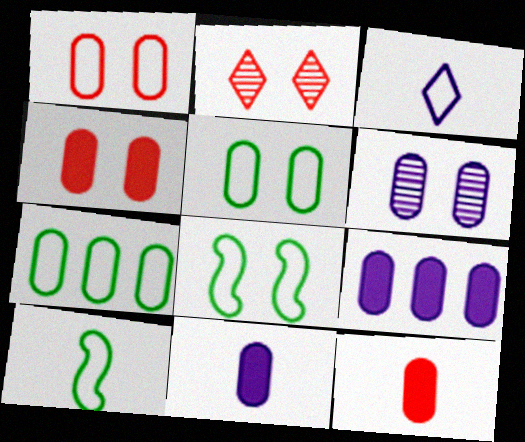[[2, 9, 10], 
[4, 5, 6], 
[6, 7, 12]]